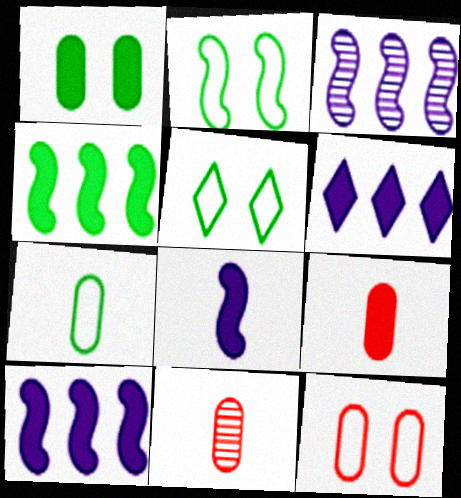[[2, 6, 11], 
[3, 5, 9], 
[5, 10, 11]]